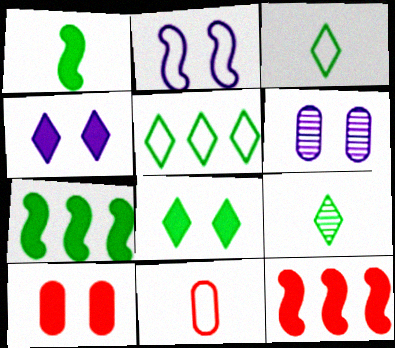[[2, 4, 6], 
[2, 5, 11], 
[3, 6, 12], 
[5, 8, 9]]